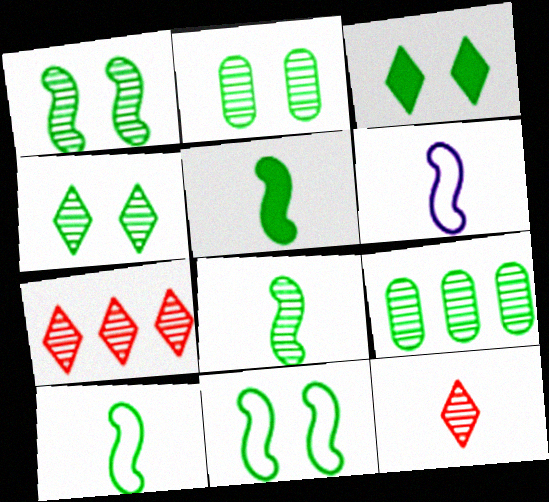[[1, 2, 4], 
[2, 3, 11], 
[3, 9, 10], 
[4, 8, 9], 
[5, 8, 10]]